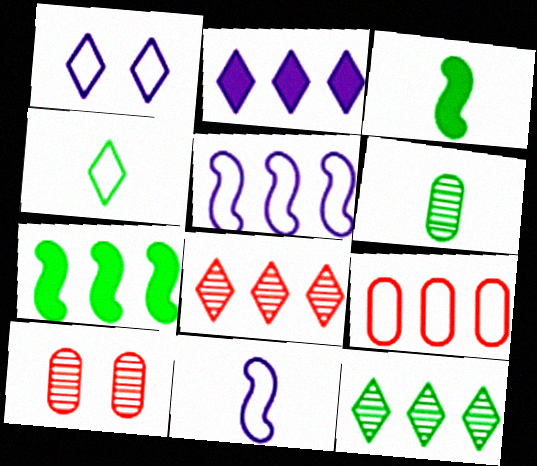[[3, 4, 6]]